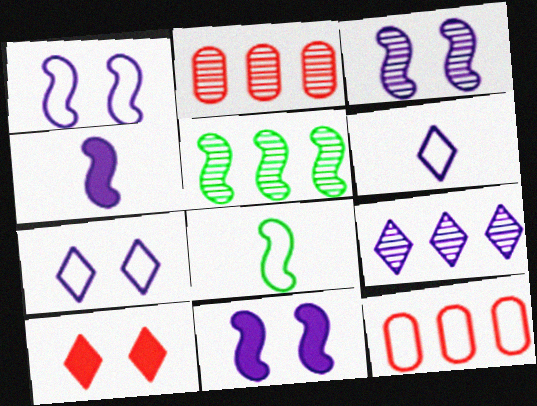[[1, 3, 11], 
[2, 5, 9], 
[7, 8, 12]]